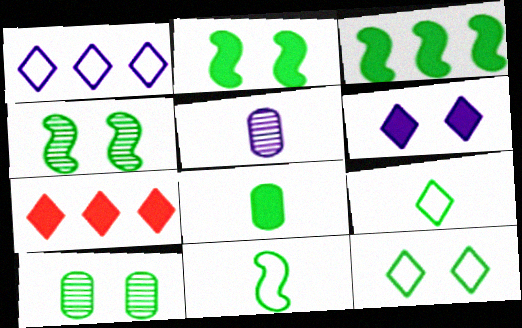[[2, 10, 12], 
[3, 4, 11], 
[3, 9, 10]]